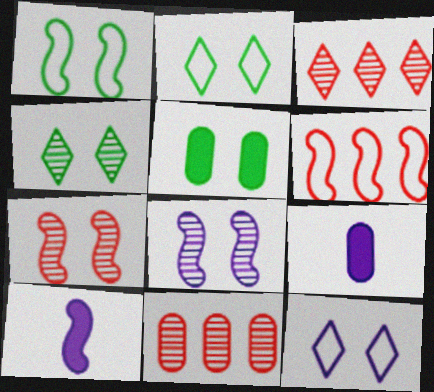[[1, 3, 9], 
[1, 4, 5], 
[2, 10, 11], 
[4, 6, 9], 
[5, 7, 12]]